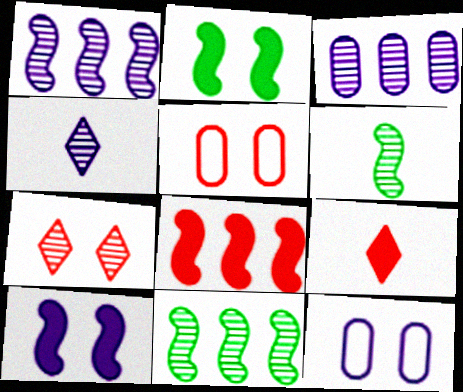[[2, 7, 12], 
[3, 6, 7], 
[9, 11, 12]]